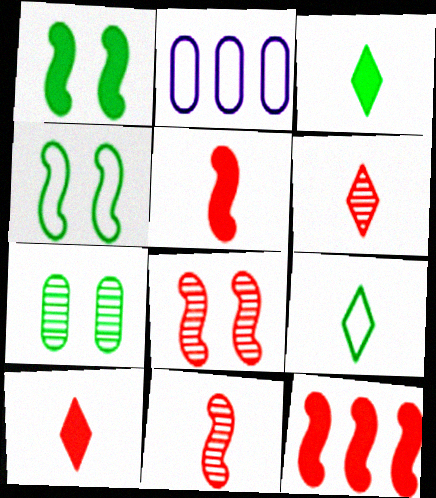[[1, 2, 6], 
[2, 3, 8]]